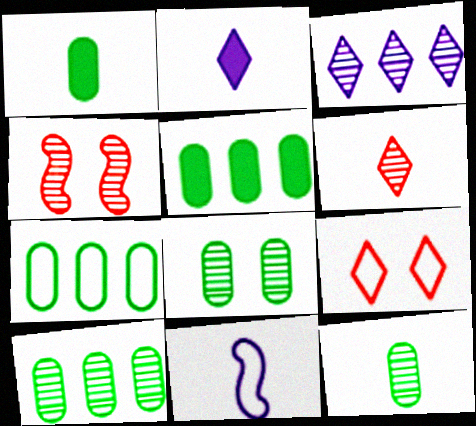[[1, 6, 11], 
[1, 7, 8], 
[2, 4, 7], 
[3, 4, 12], 
[5, 7, 10], 
[7, 9, 11], 
[8, 10, 12]]